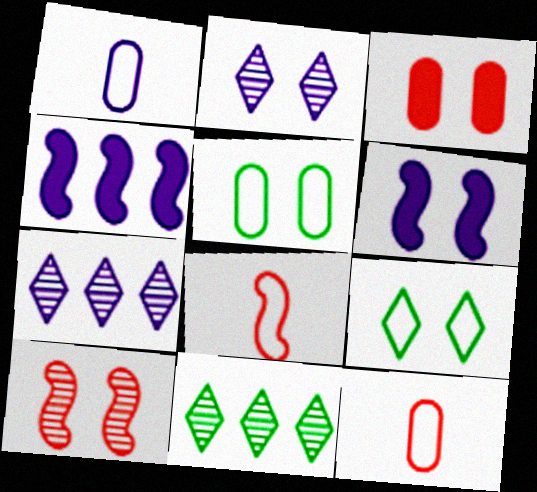[[1, 2, 4], 
[1, 6, 7], 
[6, 11, 12]]